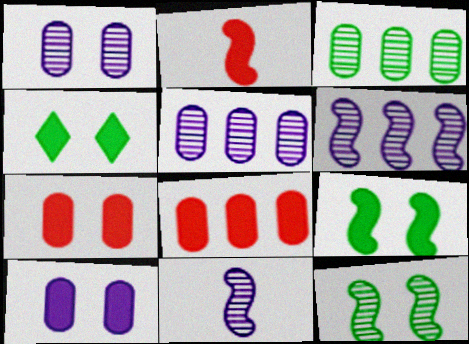[]